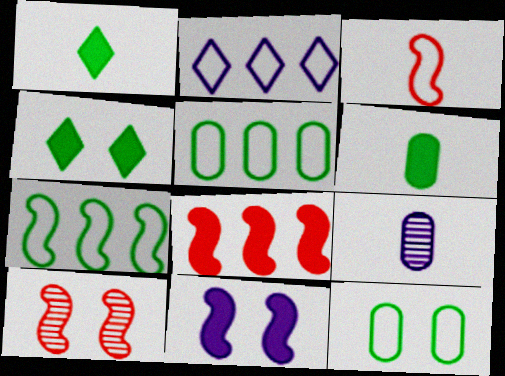[[1, 3, 9], 
[2, 3, 12], 
[2, 6, 10], 
[2, 9, 11], 
[3, 8, 10]]